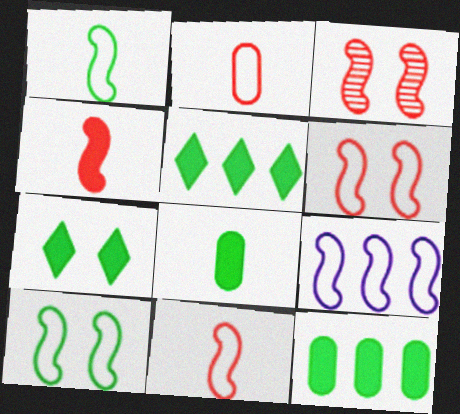[[1, 6, 9], 
[9, 10, 11]]